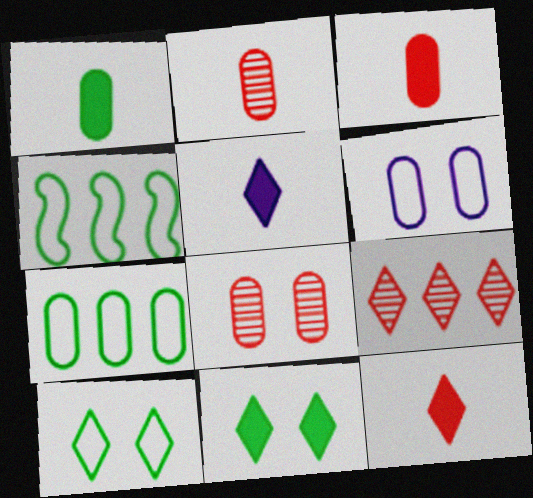[[4, 5, 8], 
[5, 9, 10]]